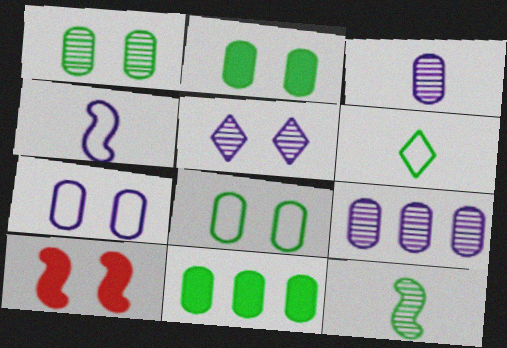[[1, 2, 8], 
[5, 8, 10], 
[6, 9, 10]]